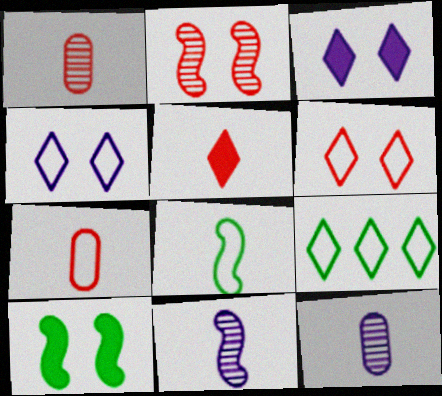[[5, 8, 12]]